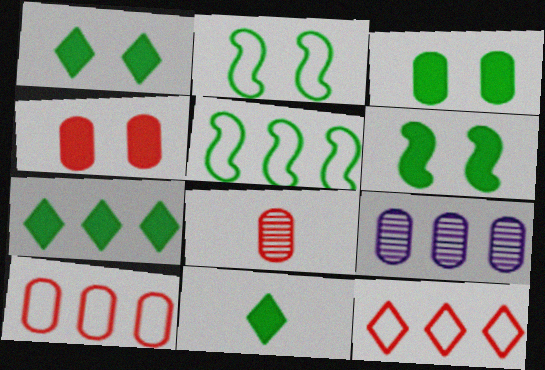[[1, 3, 6], 
[1, 7, 11], 
[4, 8, 10]]